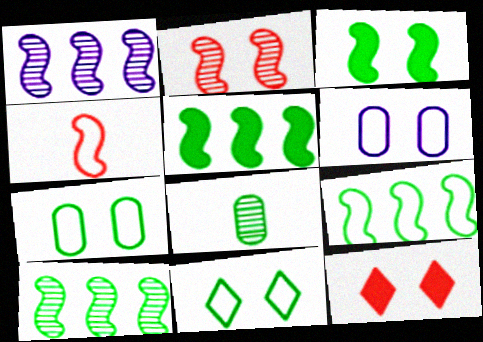[[1, 3, 4], 
[5, 8, 11], 
[5, 9, 10]]